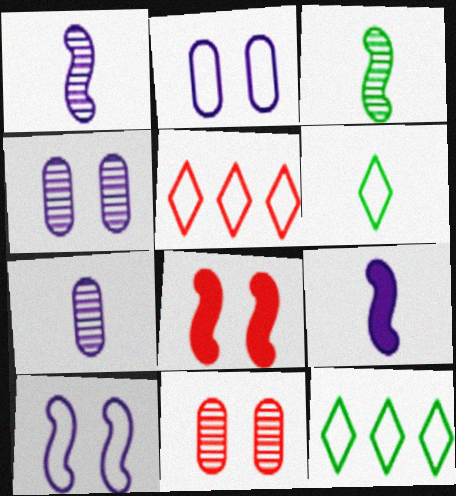[[7, 8, 12], 
[9, 11, 12]]